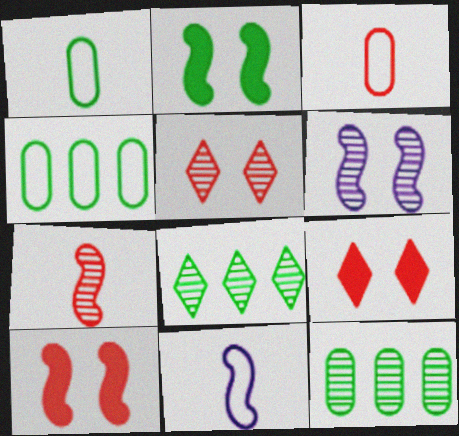[[1, 2, 8], 
[9, 11, 12]]